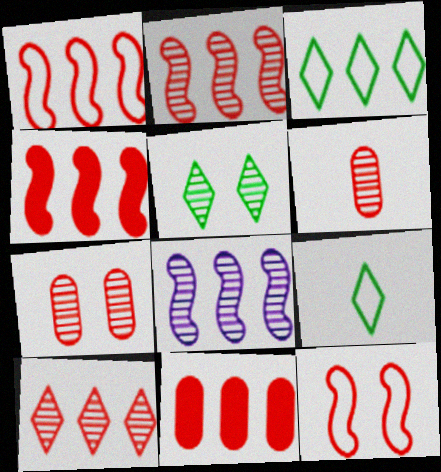[[1, 2, 4], 
[1, 10, 11], 
[3, 8, 11], 
[5, 6, 8]]